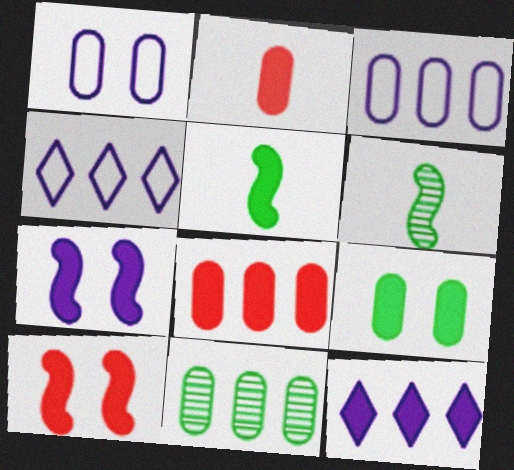[[1, 2, 11], 
[3, 8, 11]]